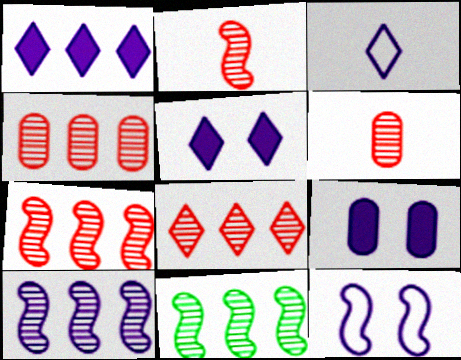[[3, 9, 10], 
[4, 7, 8], 
[7, 10, 11]]